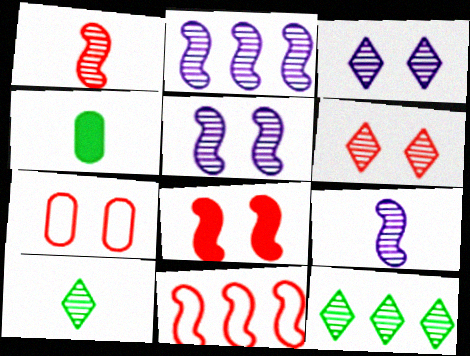[[1, 8, 11], 
[2, 5, 9], 
[3, 4, 11], 
[6, 7, 8]]